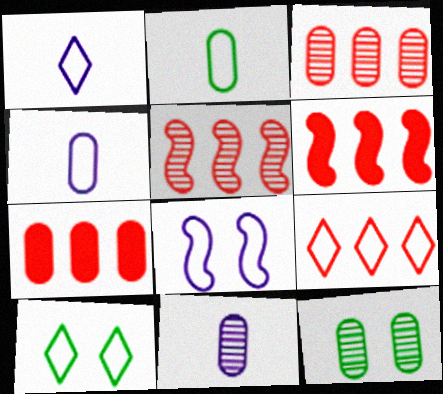[[1, 6, 12], 
[1, 9, 10], 
[2, 8, 9], 
[3, 6, 9], 
[3, 11, 12], 
[4, 7, 12], 
[5, 7, 9], 
[6, 10, 11]]